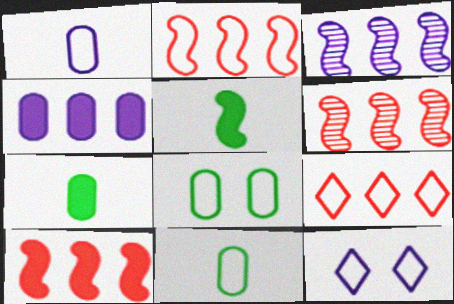[[2, 6, 10], 
[2, 11, 12], 
[6, 7, 12]]